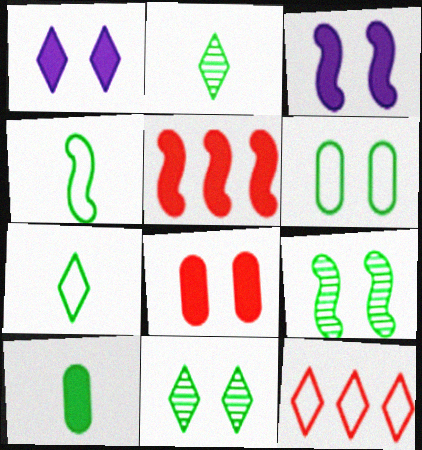[[1, 2, 12], 
[1, 5, 10], 
[2, 4, 10]]